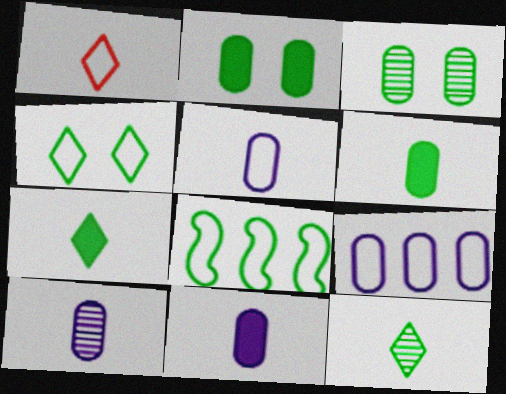[[2, 8, 12], 
[3, 7, 8], 
[5, 10, 11]]